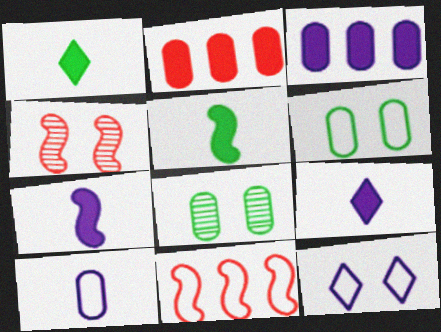[[2, 8, 10], 
[8, 9, 11]]